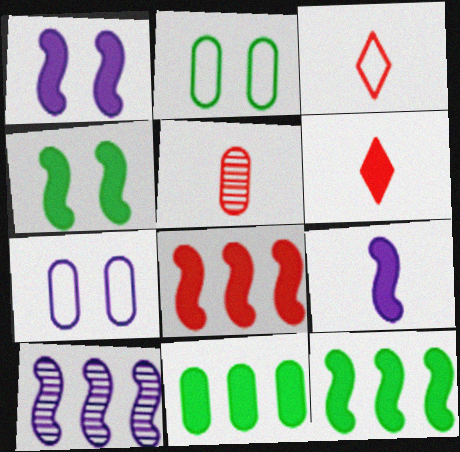[[1, 6, 11], 
[2, 6, 10], 
[4, 8, 9], 
[5, 7, 11]]